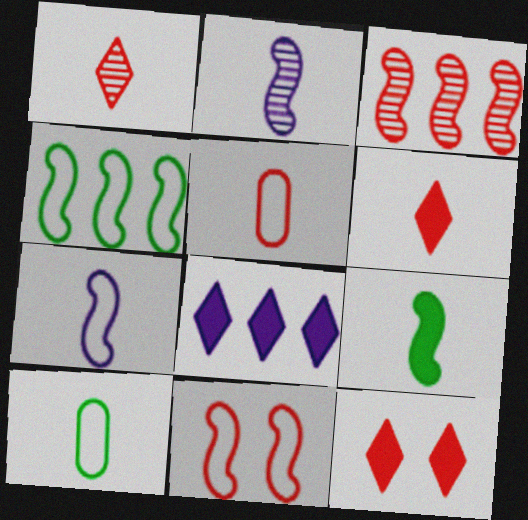[[2, 6, 10], 
[3, 5, 12], 
[4, 7, 11]]